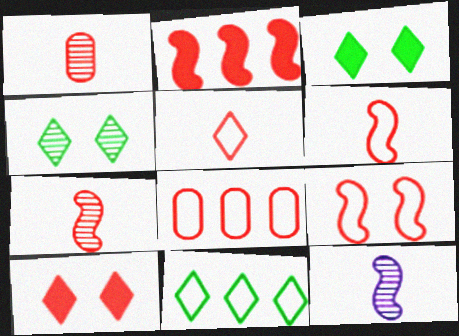[[2, 7, 9], 
[3, 8, 12], 
[5, 8, 9], 
[7, 8, 10]]